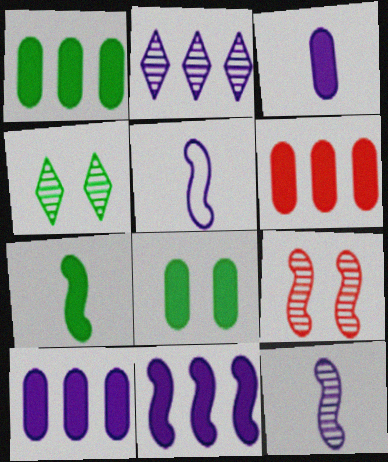[[1, 6, 10], 
[3, 6, 8], 
[4, 5, 6]]